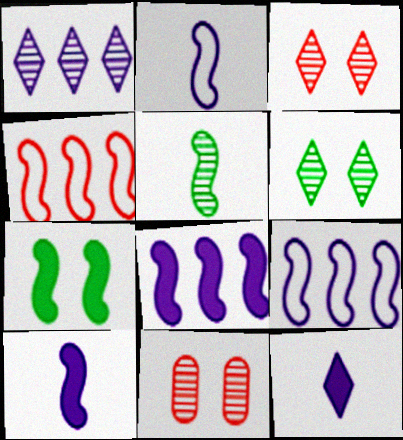[[1, 5, 11]]